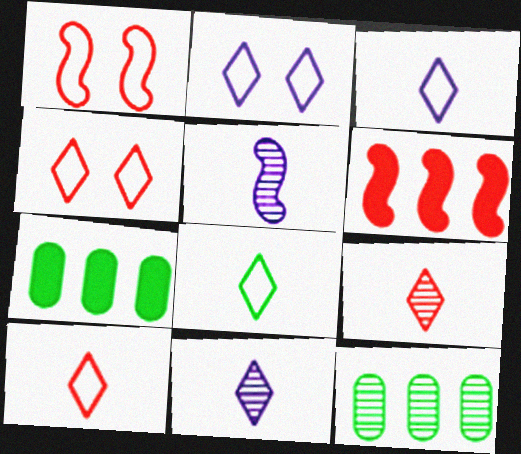[[1, 7, 11], 
[3, 8, 10], 
[4, 5, 7]]